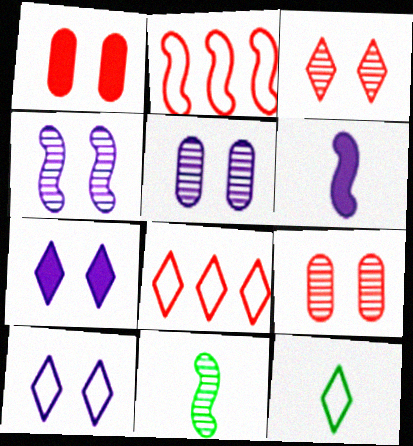[[8, 10, 12]]